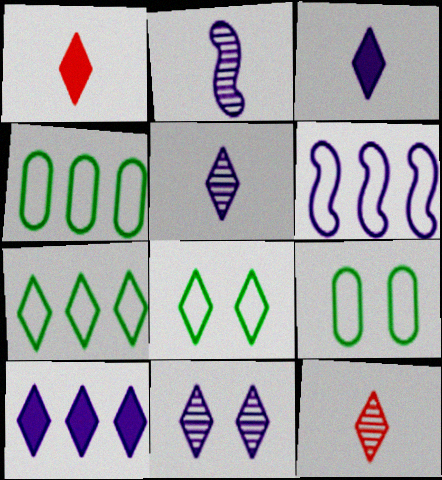[[1, 7, 11], 
[8, 10, 12]]